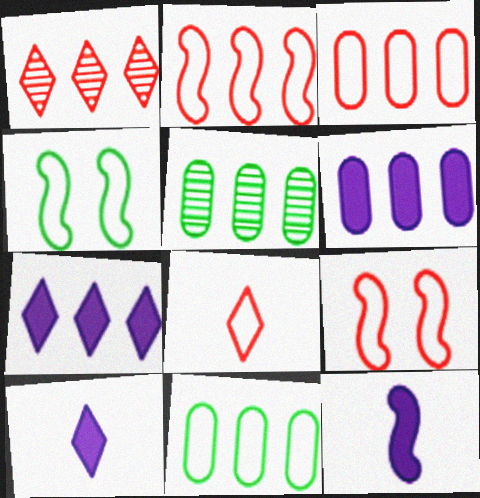[[2, 5, 7], 
[3, 5, 6], 
[3, 8, 9], 
[5, 9, 10]]